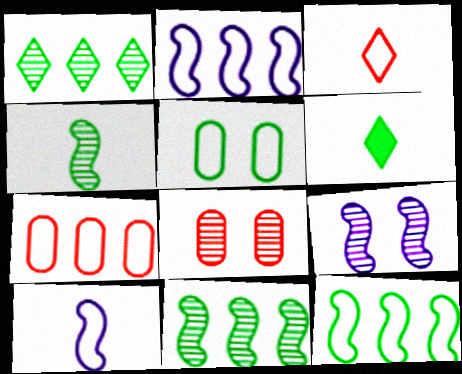[[2, 3, 5], 
[2, 6, 8], 
[5, 6, 11], 
[6, 7, 9]]